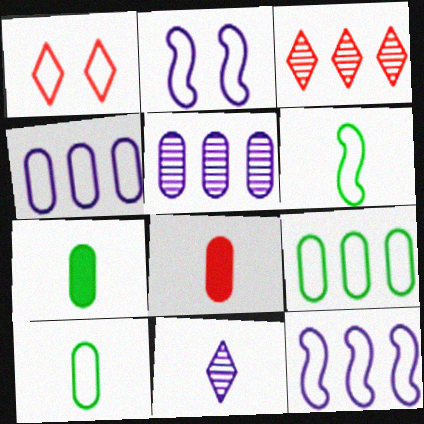[[1, 4, 6], 
[1, 10, 12], 
[2, 3, 7], 
[6, 8, 11]]